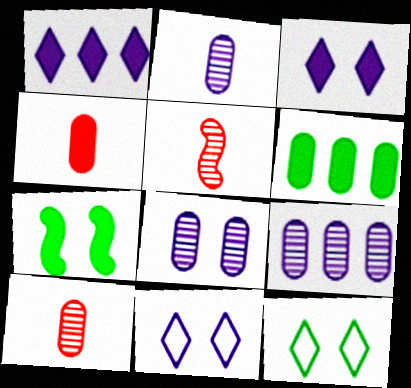[[1, 4, 7], 
[2, 8, 9], 
[5, 6, 11]]